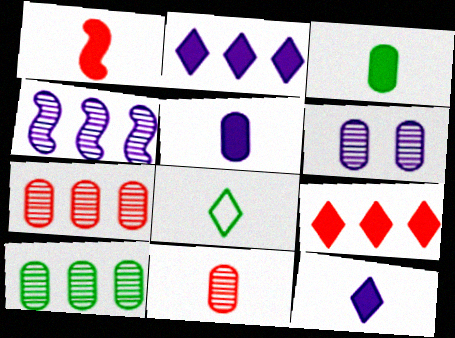[[1, 3, 12], 
[6, 10, 11]]